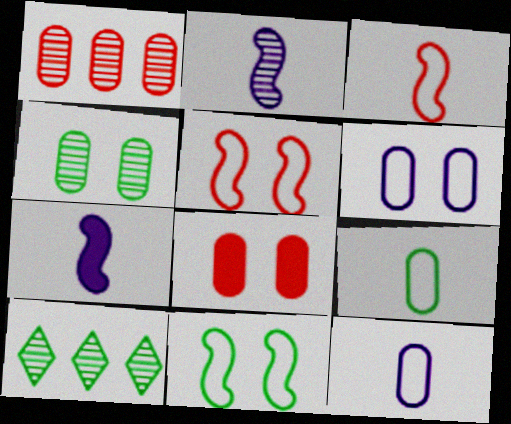[[4, 6, 8]]